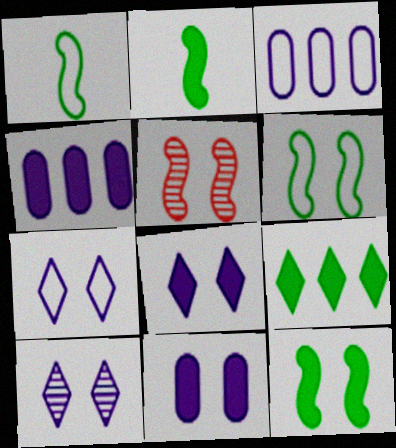[[7, 8, 10]]